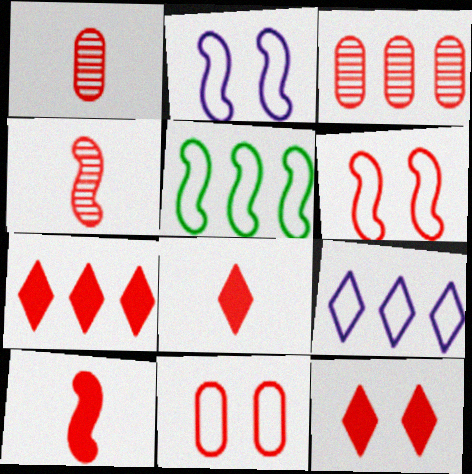[[1, 6, 7], 
[3, 6, 8], 
[4, 7, 11], 
[7, 8, 12]]